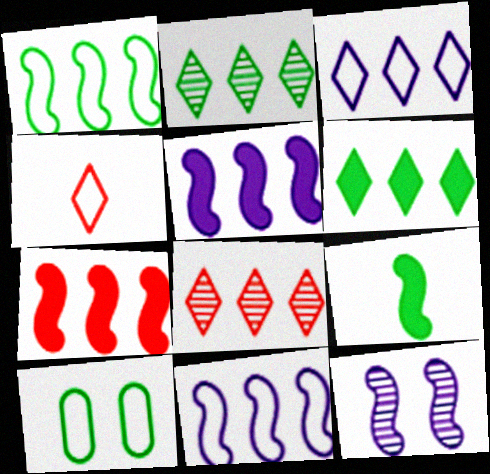[[2, 9, 10], 
[3, 6, 8], 
[4, 10, 11]]